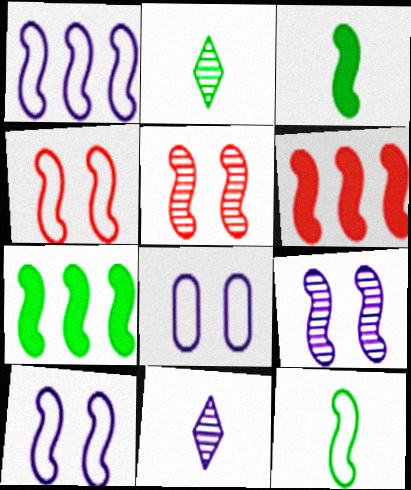[[1, 3, 5], 
[1, 4, 12], 
[2, 6, 8], 
[6, 9, 12]]